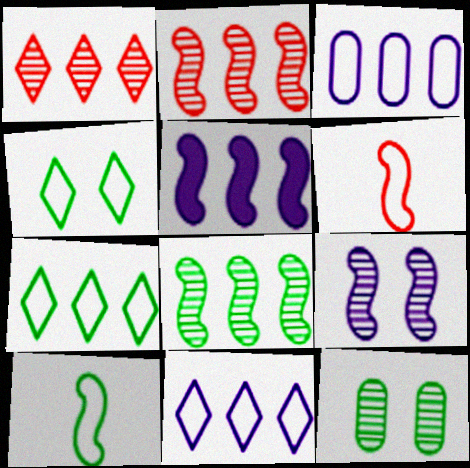[[3, 4, 6]]